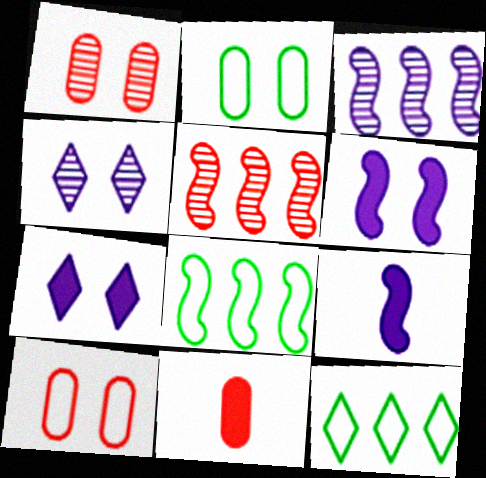[[1, 9, 12], 
[4, 8, 11]]